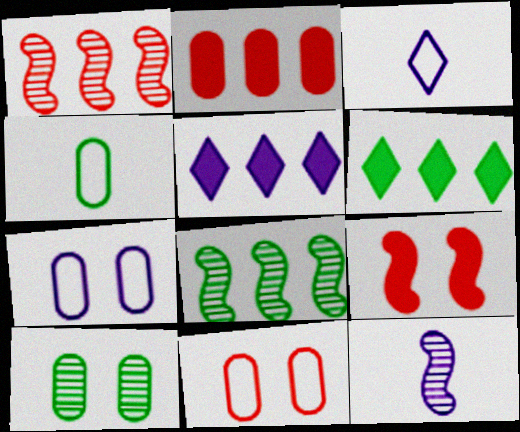[[5, 7, 12], 
[6, 11, 12]]